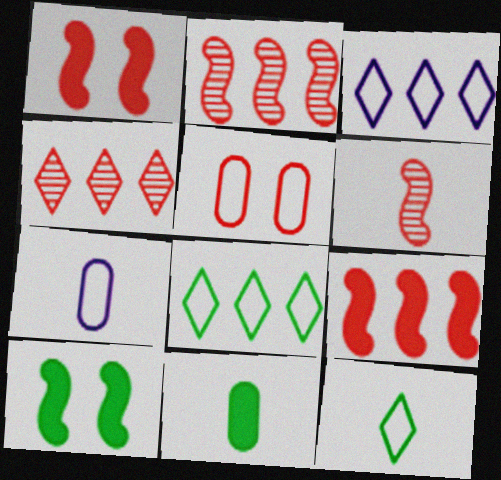[[4, 7, 10]]